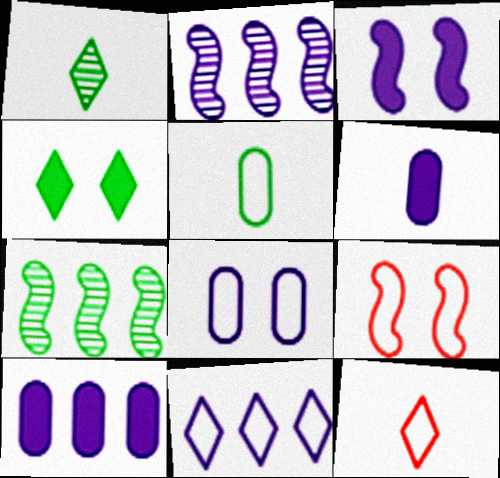[[1, 9, 10], 
[2, 10, 11], 
[4, 5, 7], 
[5, 9, 11]]